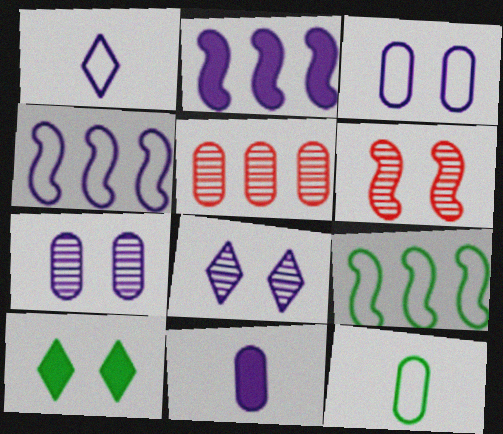[[1, 2, 7], 
[1, 3, 4], 
[3, 6, 10], 
[4, 8, 11]]